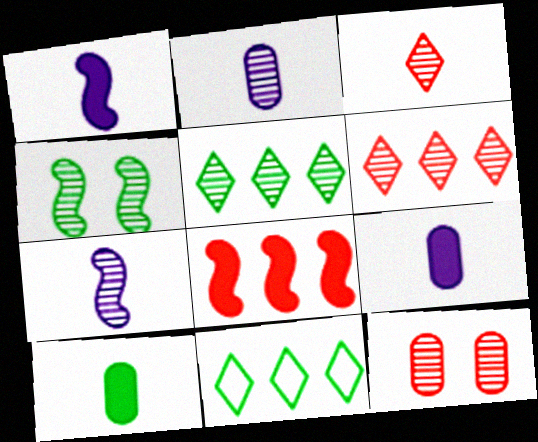[[1, 11, 12], 
[2, 4, 6], 
[4, 10, 11], 
[5, 7, 12]]